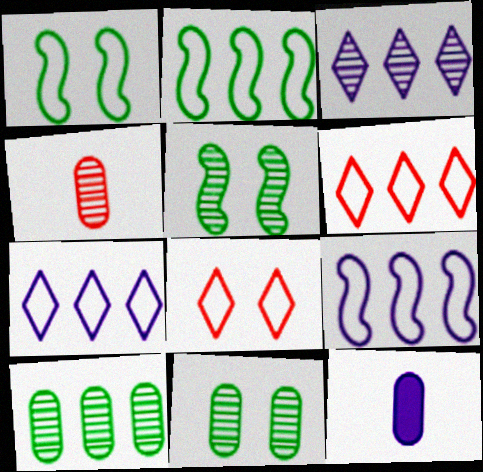[[3, 4, 5], 
[5, 6, 12]]